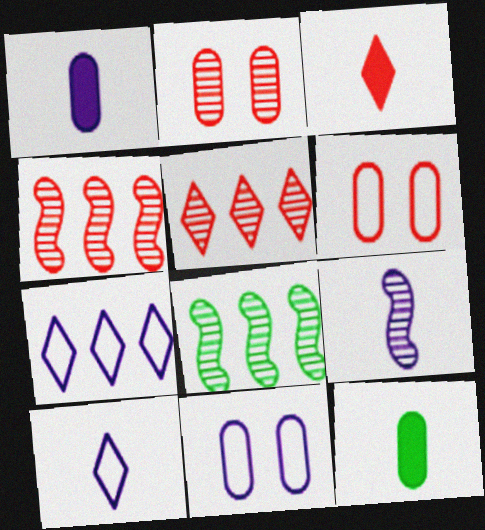[[1, 9, 10], 
[3, 4, 6], 
[3, 8, 11]]